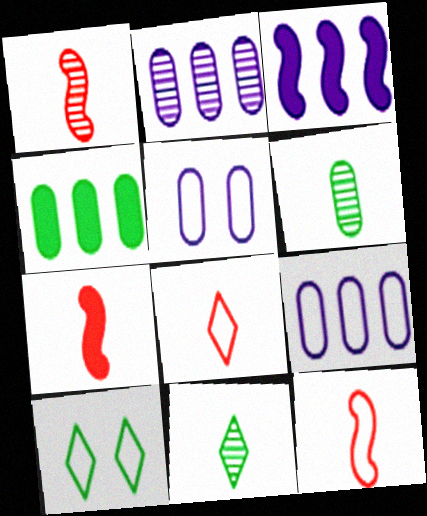[[1, 7, 12], 
[2, 7, 10], 
[9, 10, 12]]